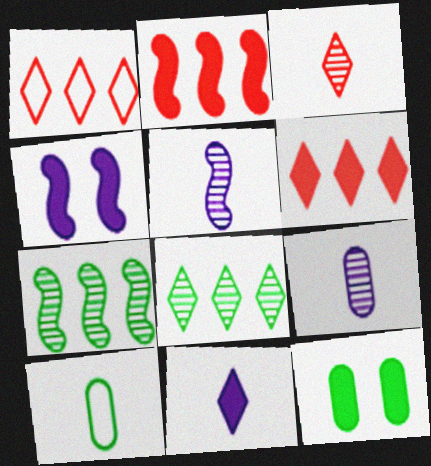[[1, 5, 12], 
[2, 11, 12]]